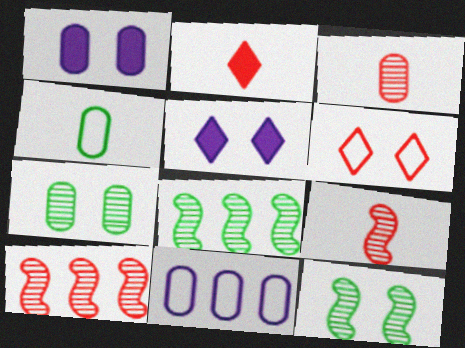[[1, 6, 12], 
[2, 11, 12], 
[4, 5, 10]]